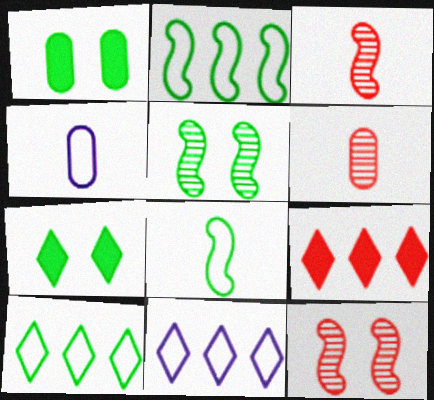[[1, 3, 11], 
[4, 5, 9]]